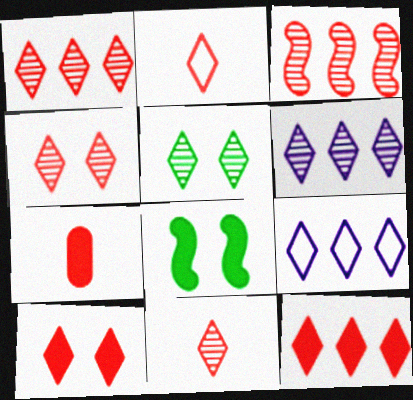[[1, 2, 10], 
[1, 4, 11], 
[2, 4, 12], 
[5, 6, 11]]